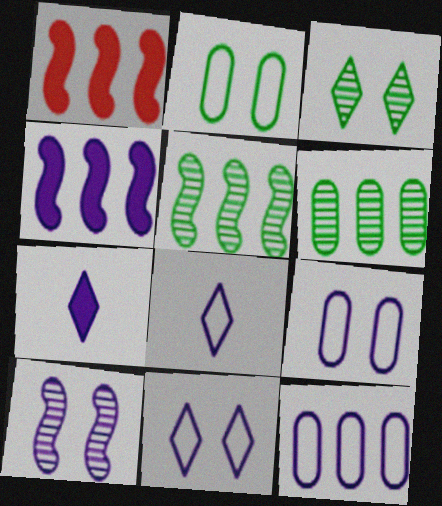[[7, 10, 12]]